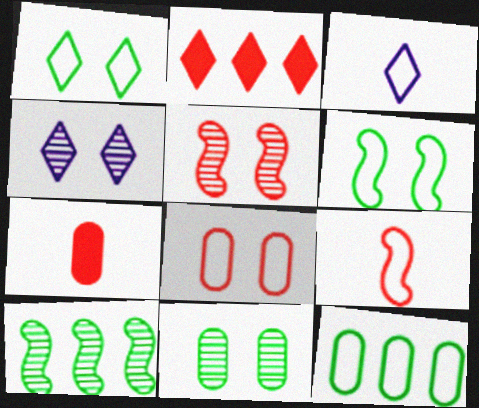[[4, 5, 11]]